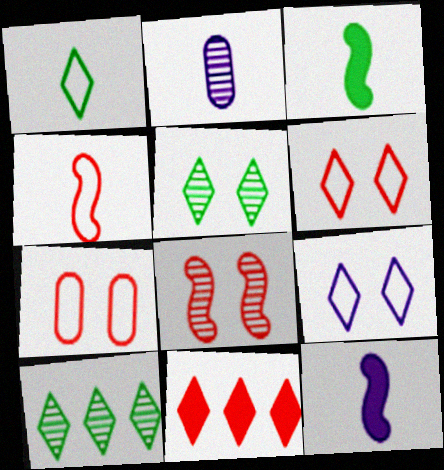[[2, 8, 10], 
[7, 10, 12]]